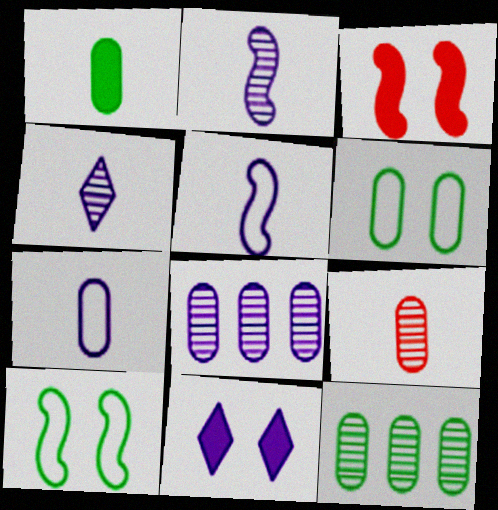[[1, 6, 12], 
[1, 7, 9], 
[5, 8, 11]]